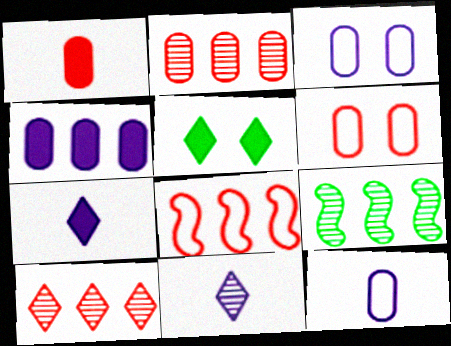[[1, 2, 6], 
[6, 7, 9]]